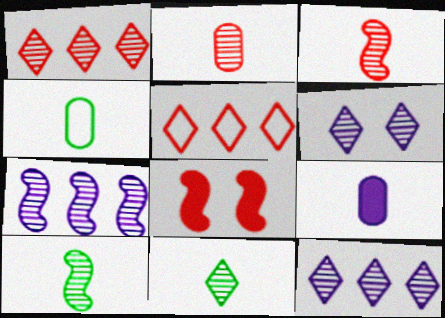[[1, 6, 11], 
[2, 4, 9], 
[2, 5, 8], 
[4, 8, 12]]